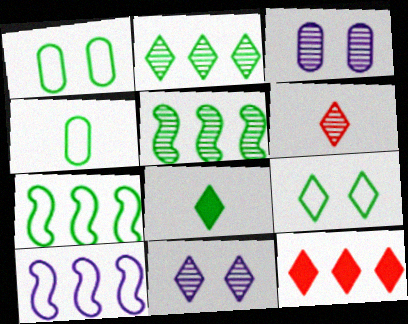[[1, 5, 8], 
[2, 6, 11], 
[2, 8, 9], 
[3, 5, 6], 
[4, 7, 9]]